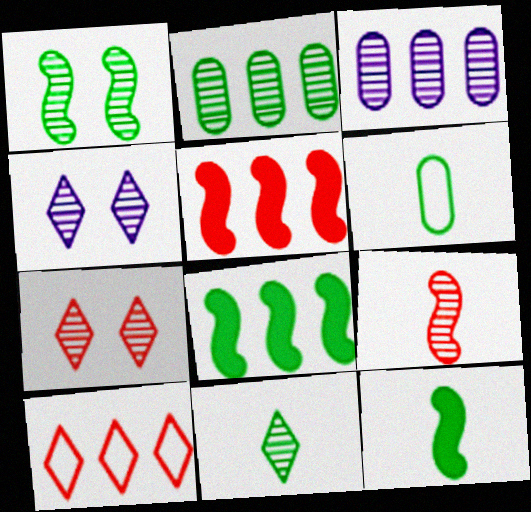[[1, 2, 11], 
[2, 4, 9], 
[3, 8, 10], 
[4, 5, 6], 
[6, 11, 12]]